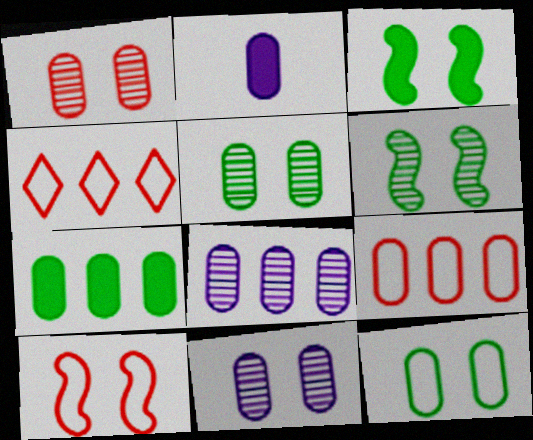[[1, 5, 11], 
[2, 4, 6], 
[2, 5, 9], 
[7, 8, 9]]